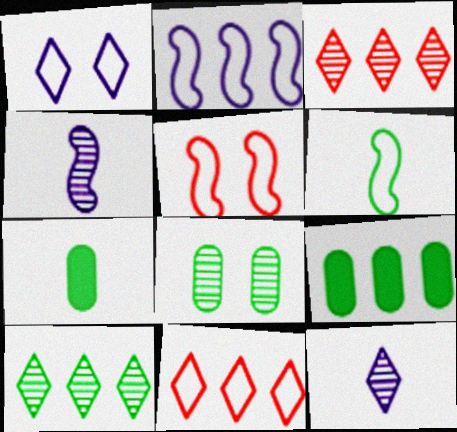[[2, 3, 9], 
[2, 5, 6], 
[3, 4, 8], 
[5, 9, 12]]